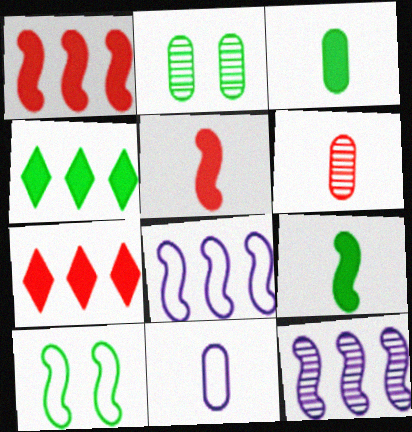[[3, 6, 11], 
[5, 10, 12]]